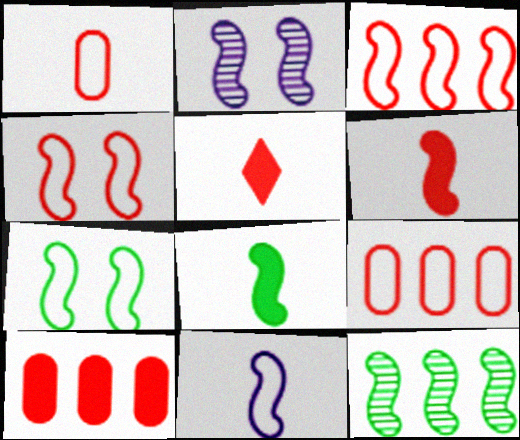[[2, 3, 8], 
[3, 7, 11], 
[7, 8, 12]]